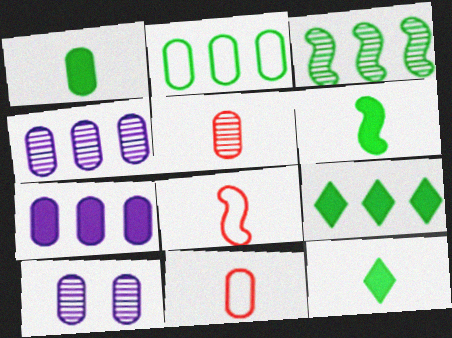[[1, 6, 12], 
[2, 3, 9], 
[8, 9, 10]]